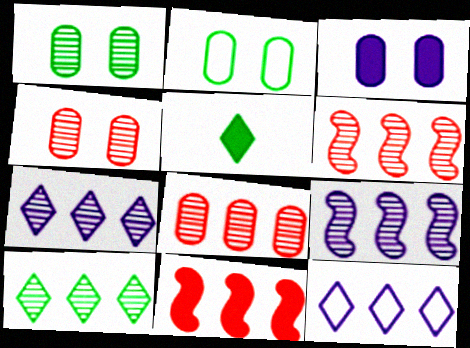[[2, 3, 4], 
[3, 5, 11], 
[8, 9, 10]]